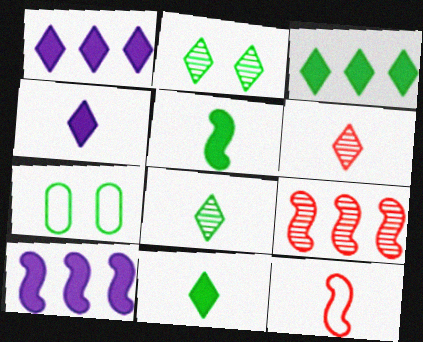[[4, 7, 9], 
[6, 7, 10]]